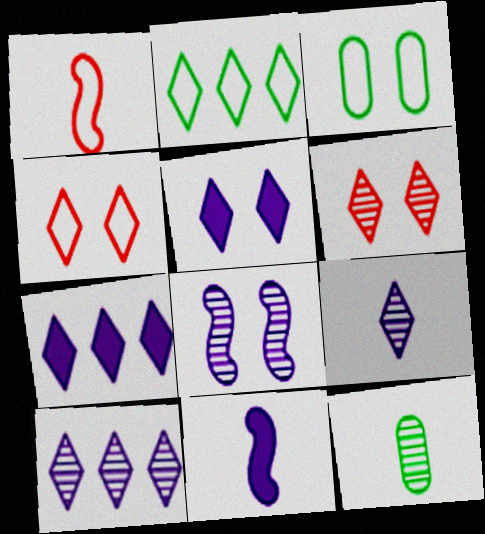[]